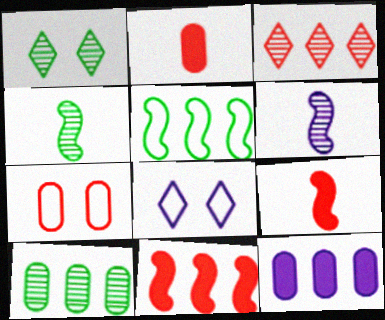[[1, 4, 10], 
[3, 5, 12], 
[3, 7, 9], 
[6, 8, 12], 
[8, 9, 10]]